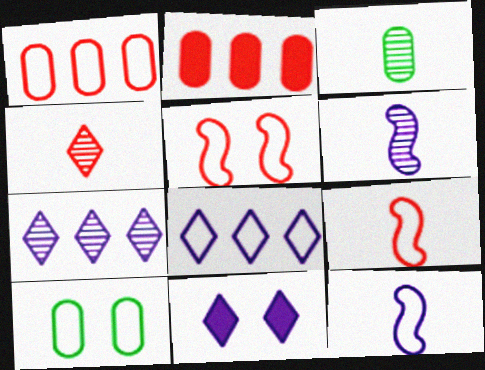[[2, 4, 5], 
[3, 4, 6], 
[8, 9, 10]]